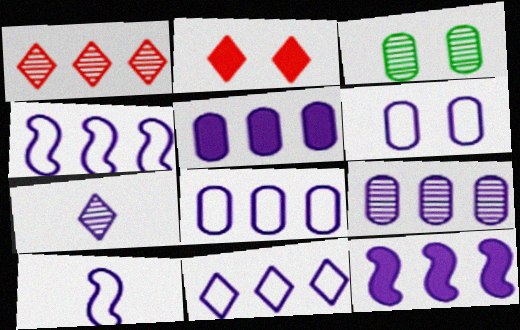[[4, 8, 11], 
[5, 8, 9], 
[6, 7, 12], 
[6, 10, 11], 
[9, 11, 12]]